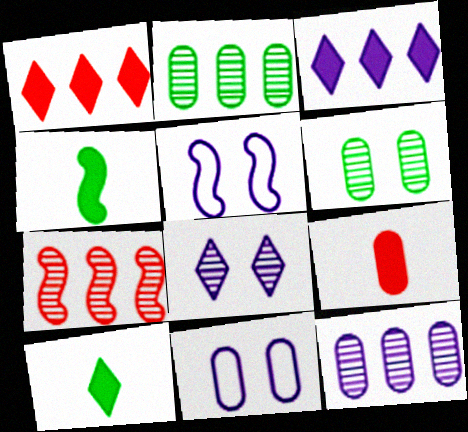[[2, 9, 11], 
[4, 5, 7], 
[7, 10, 11]]